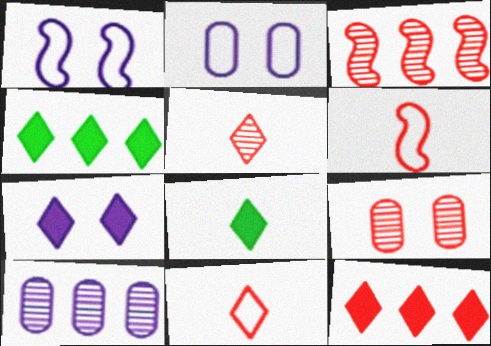[[2, 3, 8], 
[3, 5, 9], 
[6, 9, 12], 
[7, 8, 12]]